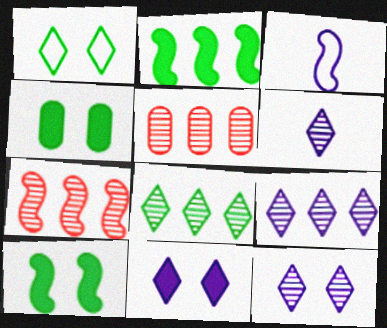[[3, 7, 10], 
[6, 9, 12]]